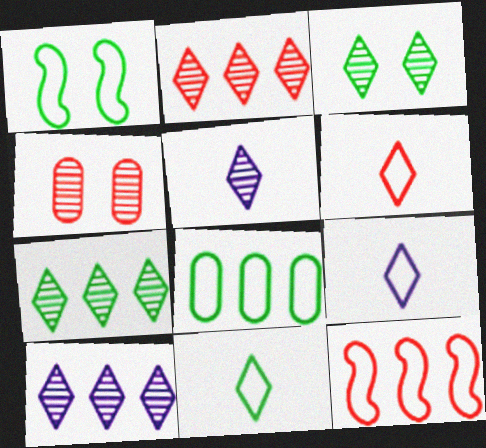[[1, 8, 11], 
[2, 3, 5], 
[2, 7, 10], 
[6, 9, 11]]